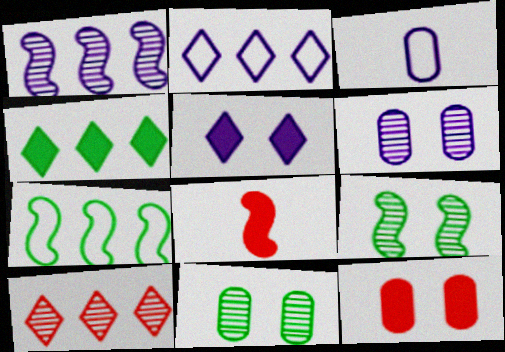[[1, 3, 5], 
[2, 4, 10], 
[2, 8, 11]]